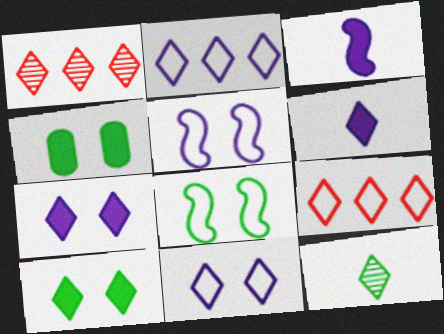[[7, 9, 12]]